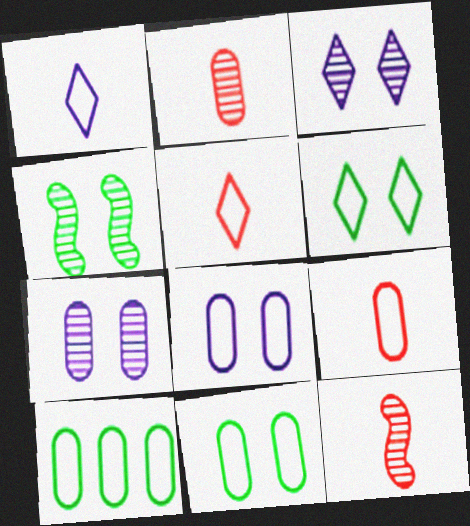[[8, 9, 10]]